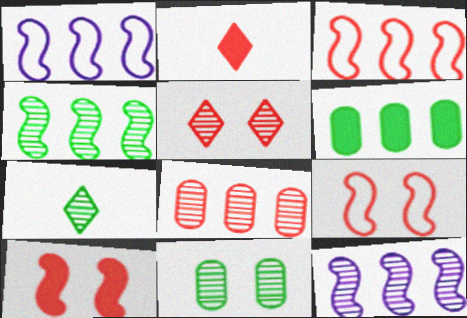[[1, 2, 11], 
[2, 8, 9], 
[4, 7, 11]]